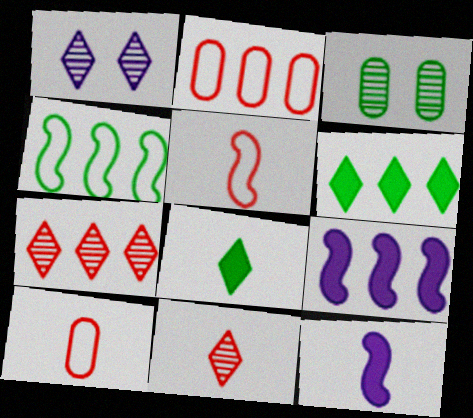[[3, 4, 8]]